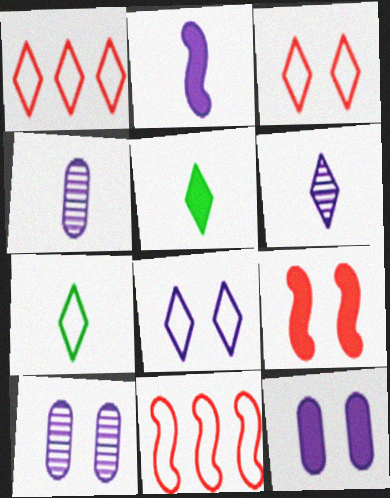[[1, 7, 8], 
[5, 10, 11]]